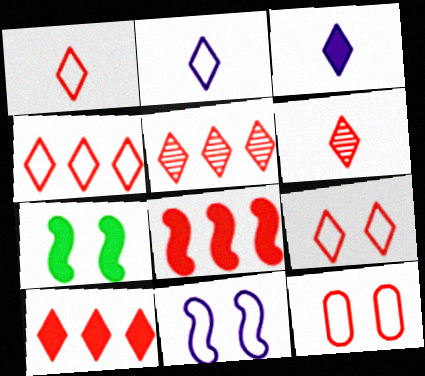[[1, 4, 9], 
[4, 5, 10], 
[6, 8, 12], 
[6, 9, 10]]